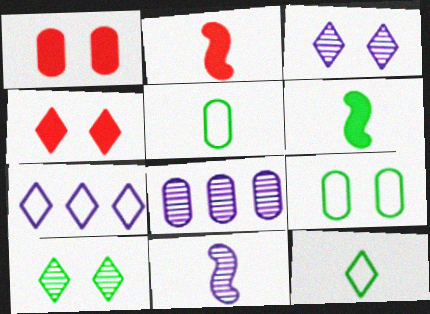[[1, 5, 8], 
[3, 8, 11]]